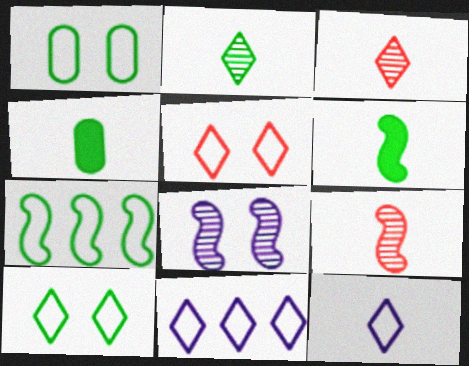[[4, 9, 12]]